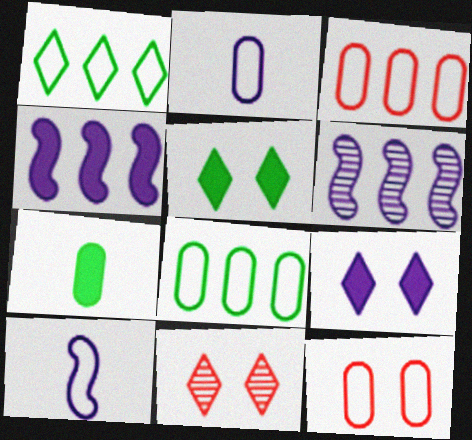[[1, 10, 12], 
[2, 6, 9], 
[2, 8, 12]]